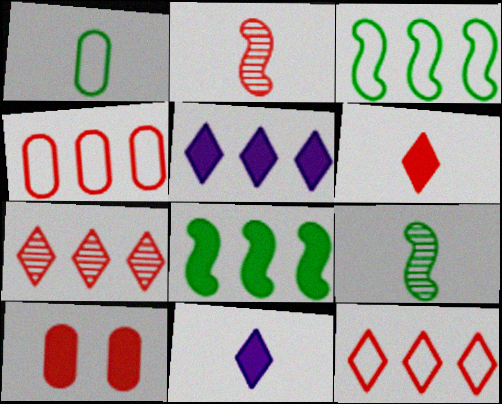[[1, 2, 11], 
[2, 10, 12], 
[8, 10, 11]]